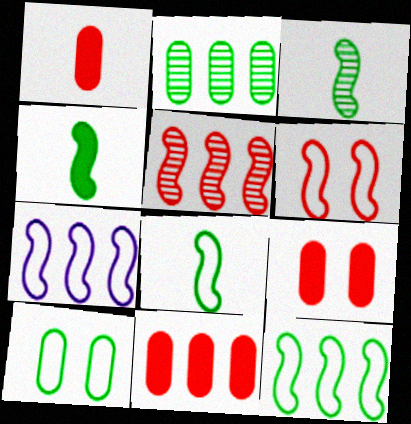[[1, 9, 11], 
[3, 4, 8], 
[6, 7, 8]]